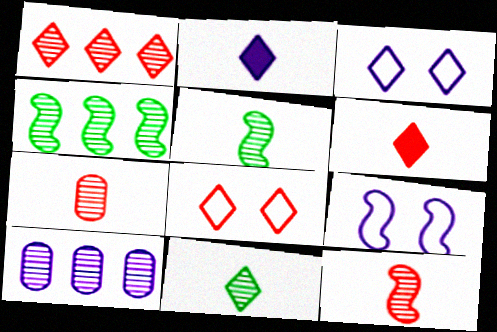[[1, 4, 10], 
[1, 6, 8], 
[2, 9, 10]]